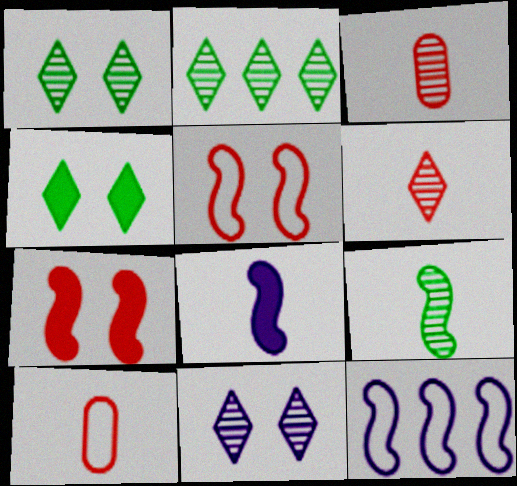[[2, 6, 11], 
[3, 4, 12], 
[7, 9, 12]]